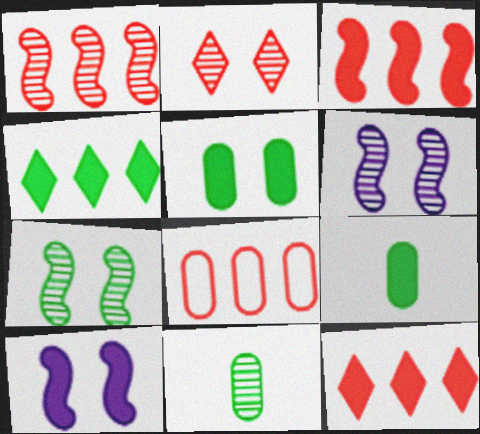[[1, 8, 12], 
[9, 10, 12]]